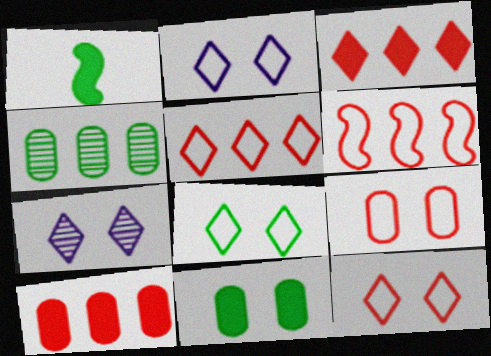[[1, 4, 8], 
[2, 8, 12]]